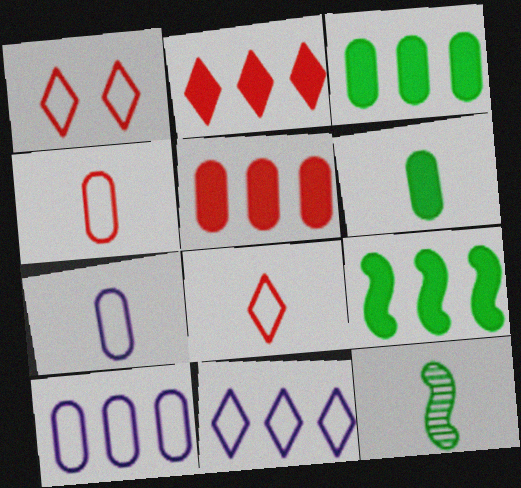[]